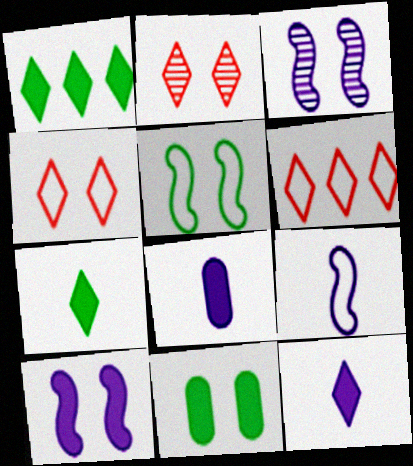[[3, 4, 11]]